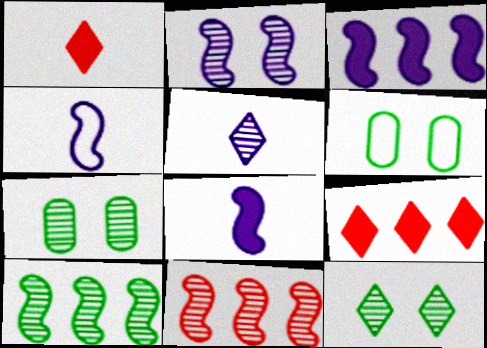[[2, 3, 4], 
[4, 7, 9], 
[5, 7, 11]]